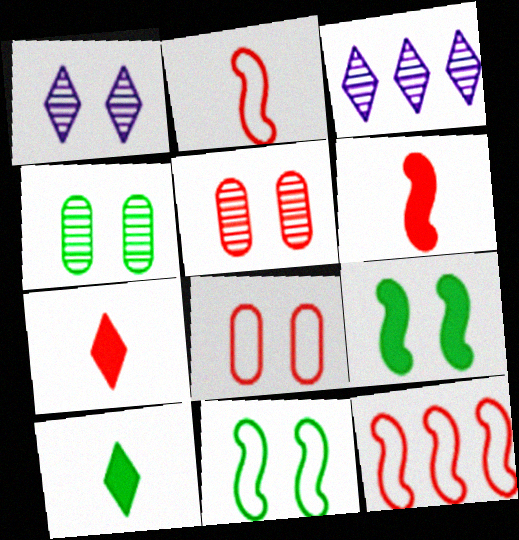[[1, 8, 9], 
[5, 7, 12]]